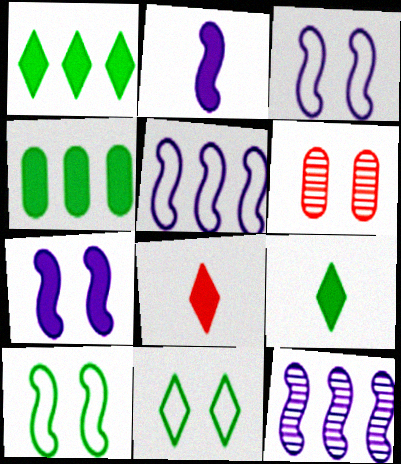[[2, 3, 12], 
[4, 7, 8], 
[5, 6, 9], 
[6, 7, 11]]